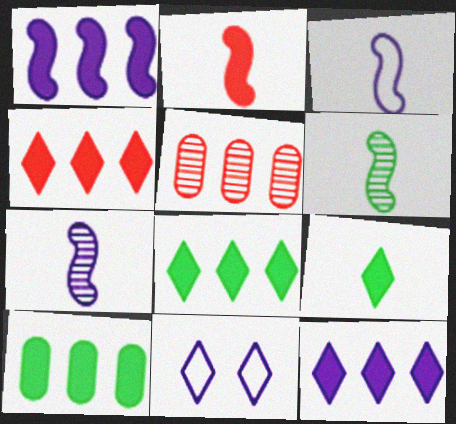[[1, 4, 10], 
[2, 3, 6], 
[4, 8, 12]]